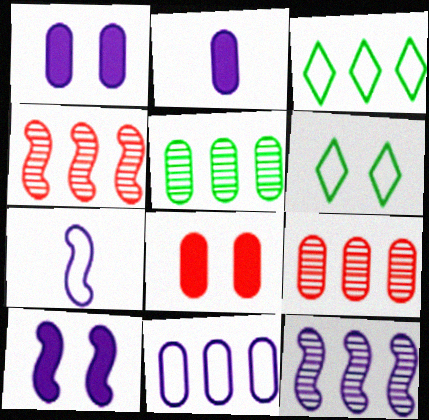[[2, 4, 6], 
[7, 10, 12]]